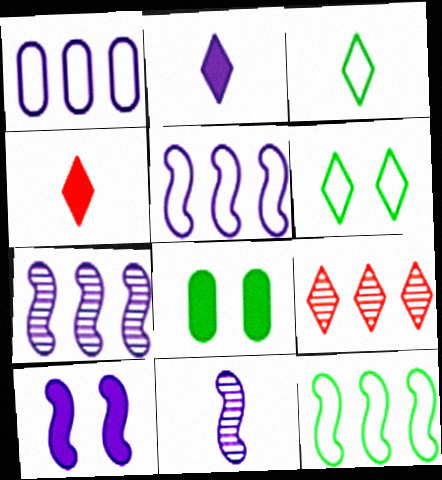[[2, 6, 9], 
[5, 10, 11]]